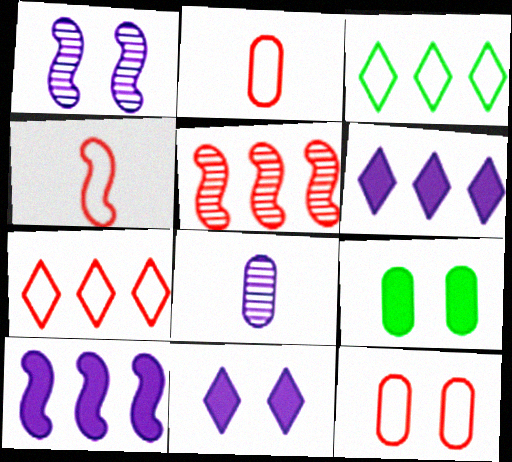[[4, 7, 12]]